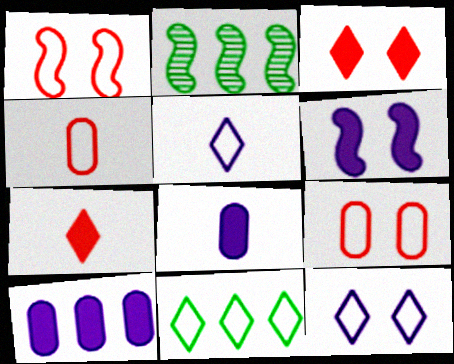[]